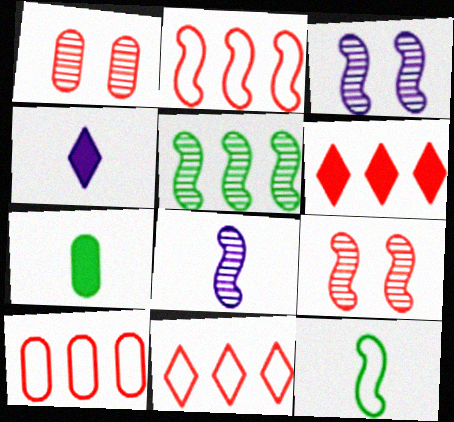[[2, 10, 11], 
[3, 7, 11], 
[5, 8, 9]]